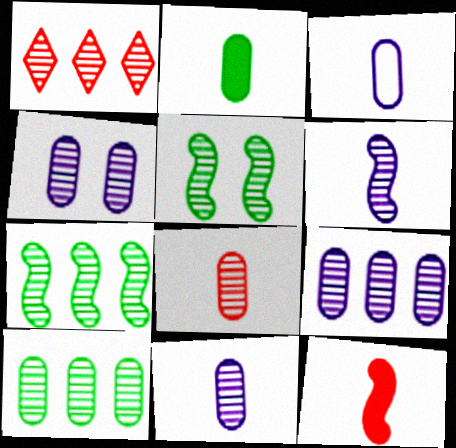[[1, 5, 11], 
[1, 7, 9], 
[2, 3, 8], 
[4, 8, 10], 
[4, 9, 11]]